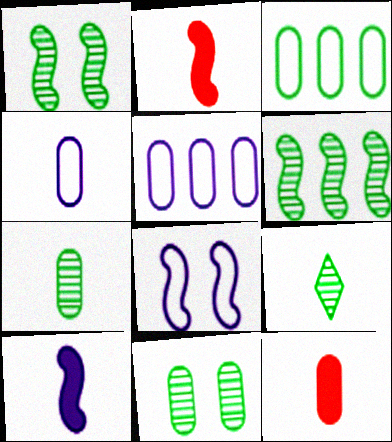[[2, 4, 9], 
[2, 6, 8], 
[4, 7, 12], 
[5, 11, 12], 
[6, 9, 11]]